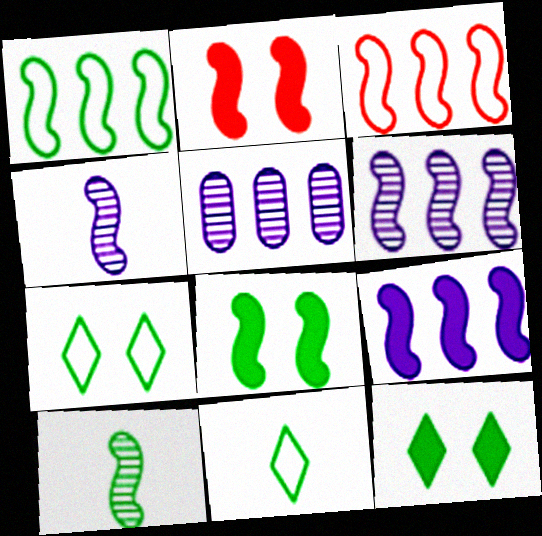[[1, 2, 4], 
[1, 8, 10], 
[2, 5, 11], 
[3, 4, 8]]